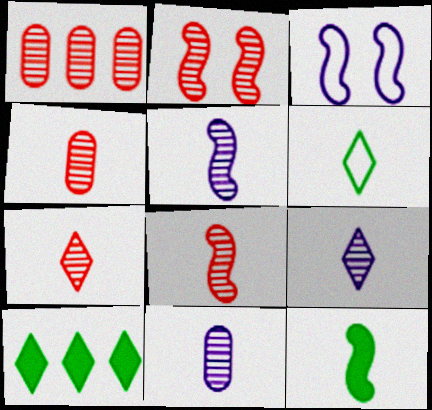[[1, 2, 7], 
[3, 4, 10], 
[4, 7, 8], 
[5, 9, 11]]